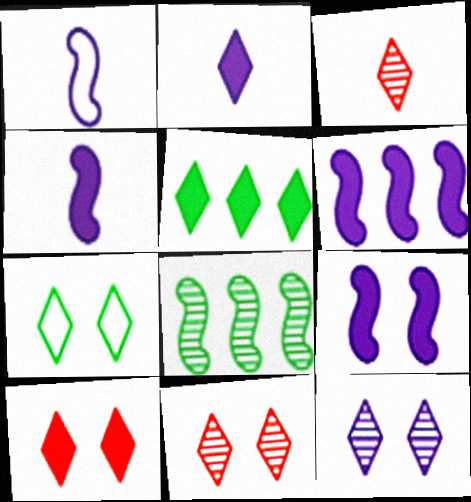[[2, 5, 10], 
[4, 6, 9], 
[7, 10, 12]]